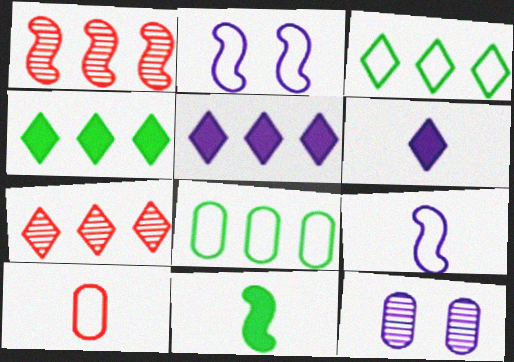[[1, 2, 11], 
[1, 5, 8], 
[2, 3, 10], 
[3, 5, 7], 
[5, 9, 12]]